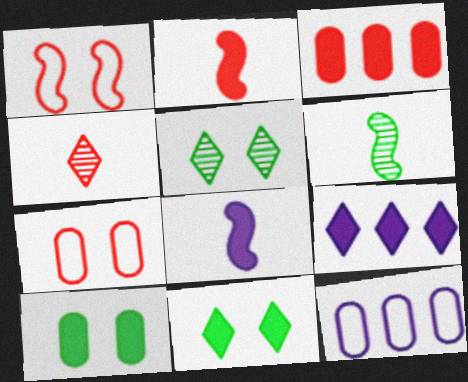[[1, 3, 4], 
[2, 5, 12], 
[2, 9, 10], 
[3, 8, 11], 
[6, 7, 9]]